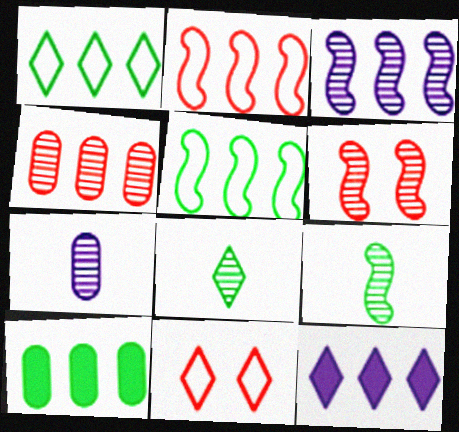[[3, 6, 9], 
[4, 5, 12], 
[8, 11, 12]]